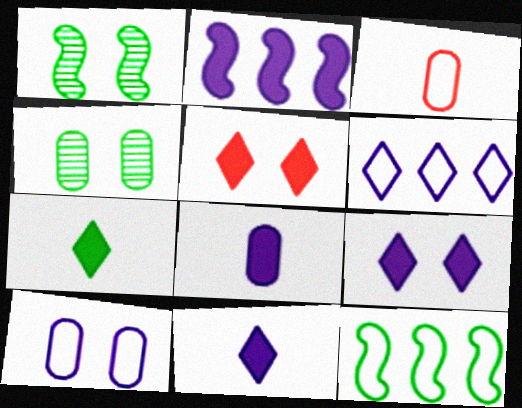[[1, 5, 10], 
[2, 8, 9], 
[4, 7, 12]]